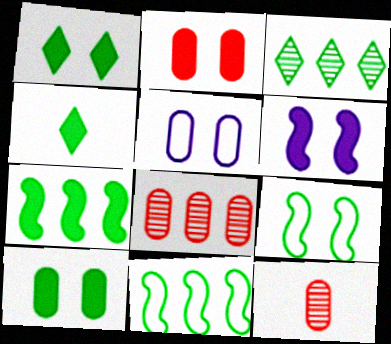[[1, 2, 6], 
[4, 7, 10]]